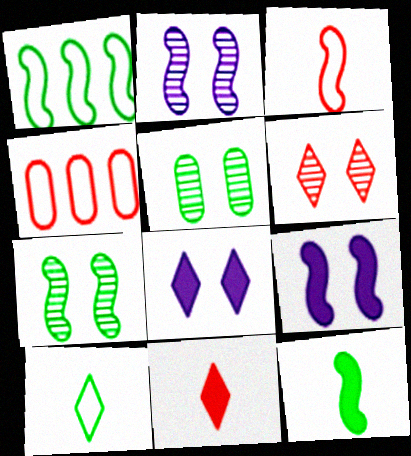[[1, 7, 12], 
[2, 5, 6]]